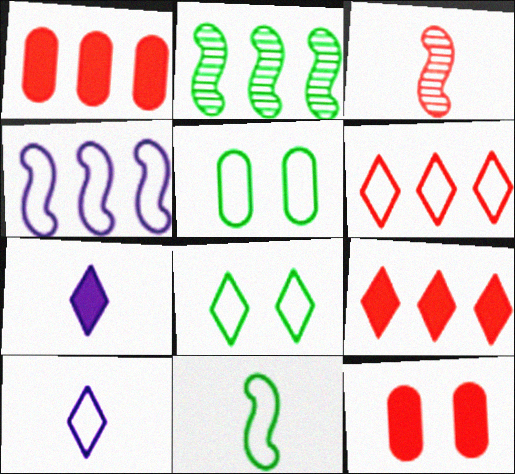[[2, 10, 12], 
[3, 6, 12], 
[6, 8, 10]]